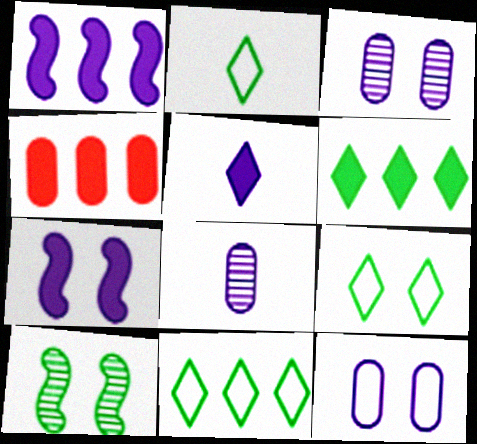[[1, 4, 6], 
[2, 9, 11]]